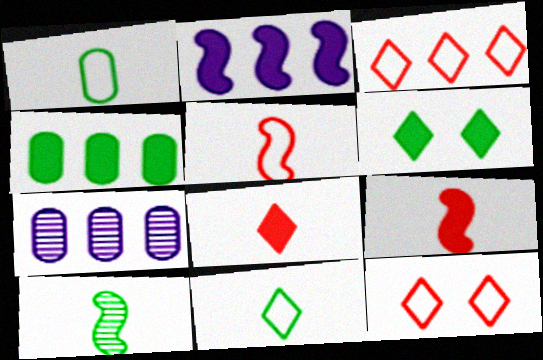[[5, 6, 7]]